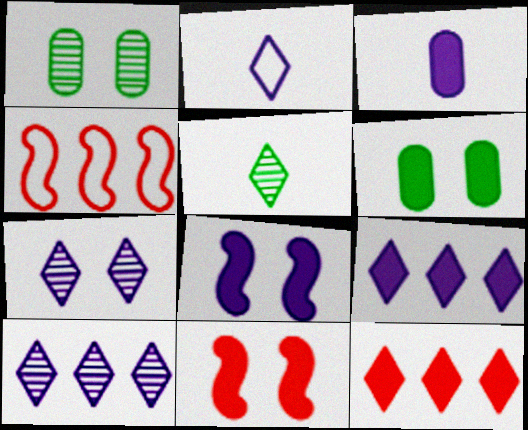[[2, 7, 9], 
[3, 8, 9]]